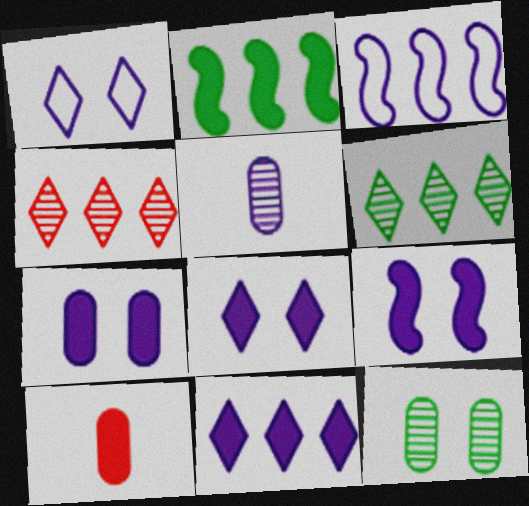[[2, 8, 10], 
[3, 5, 8], 
[7, 8, 9]]